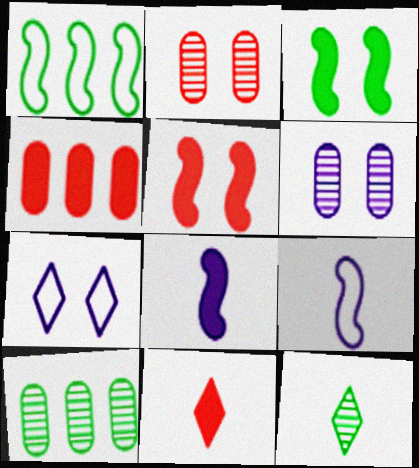[[1, 6, 11], 
[2, 3, 7], 
[4, 5, 11]]